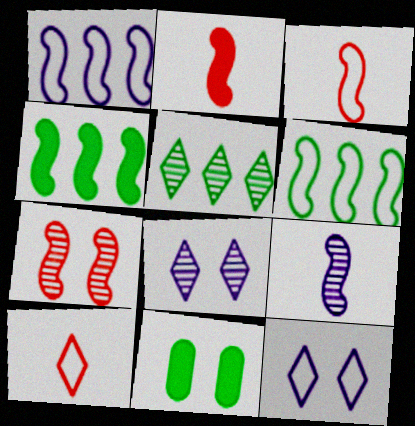[[7, 11, 12]]